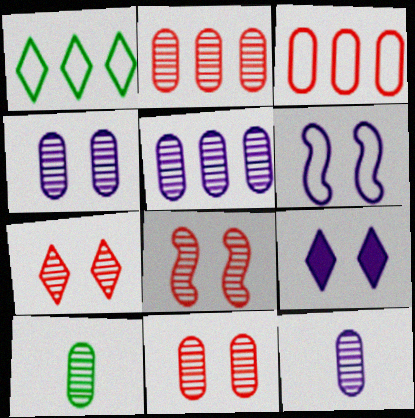[[2, 4, 10], 
[4, 5, 12], 
[4, 6, 9], 
[5, 10, 11], 
[7, 8, 11]]